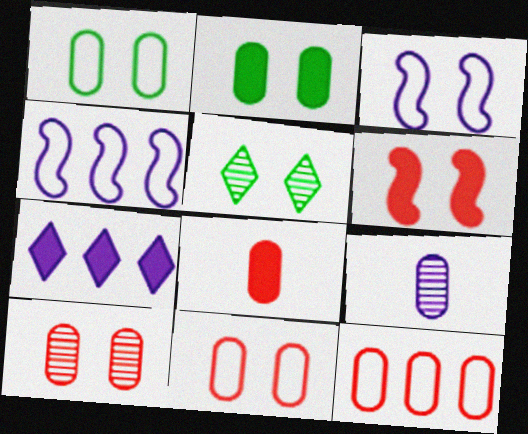[[2, 9, 12], 
[3, 7, 9], 
[4, 5, 8], 
[8, 10, 12]]